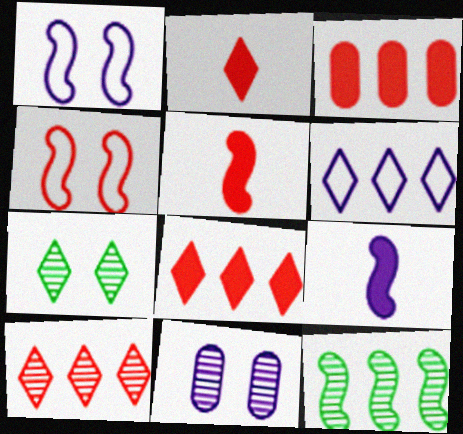[[1, 5, 12], 
[2, 6, 7], 
[3, 6, 12], 
[4, 9, 12], 
[6, 9, 11]]